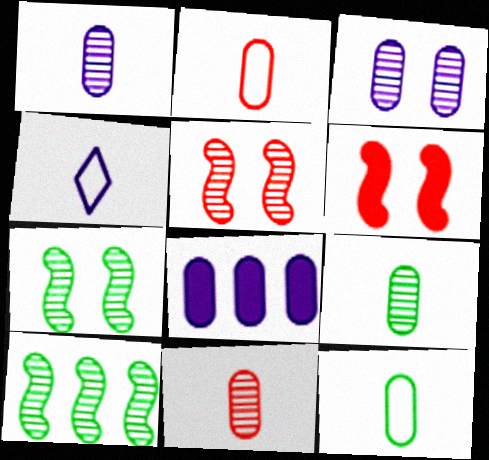[[1, 9, 11]]